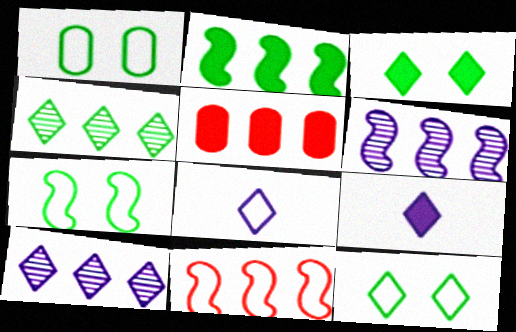[[1, 7, 12], 
[1, 8, 11], 
[2, 6, 11]]